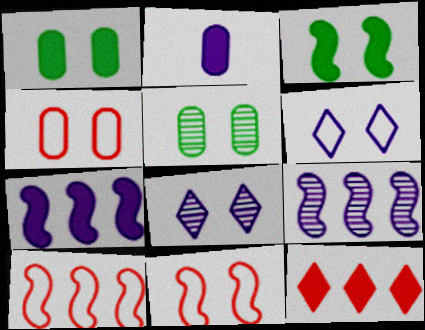[[1, 8, 11], 
[2, 3, 12], 
[2, 6, 9], 
[3, 4, 8]]